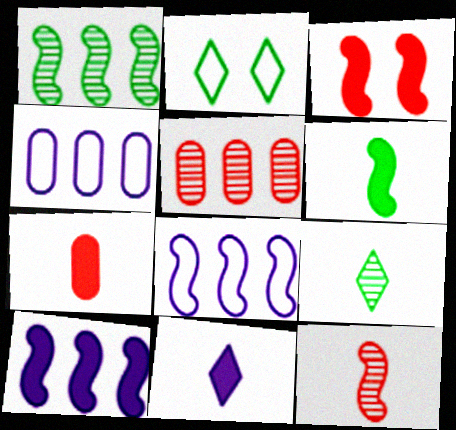[[3, 4, 9], 
[3, 6, 10], 
[6, 7, 11]]